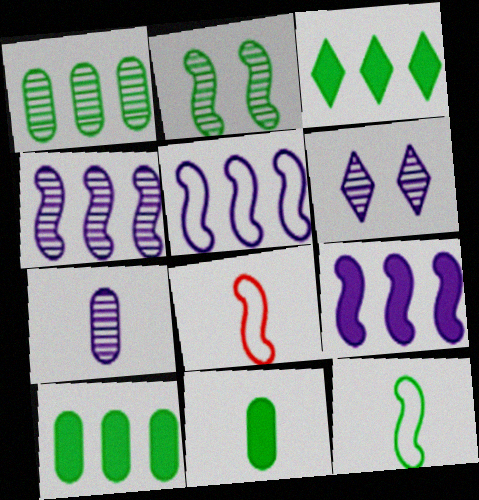[[2, 8, 9], 
[4, 5, 9], 
[4, 6, 7], 
[6, 8, 10]]